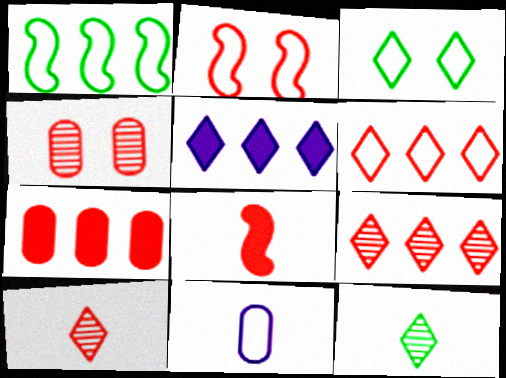[[2, 7, 10], 
[3, 5, 10], 
[4, 6, 8], 
[8, 11, 12]]